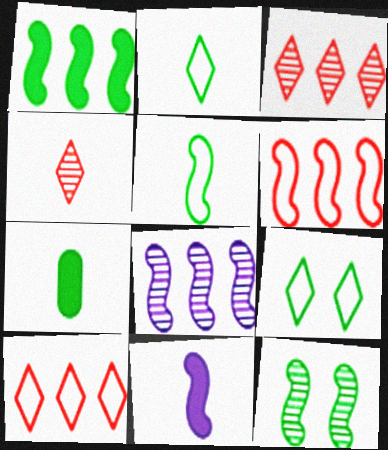[[1, 5, 12], 
[1, 6, 8], 
[6, 11, 12]]